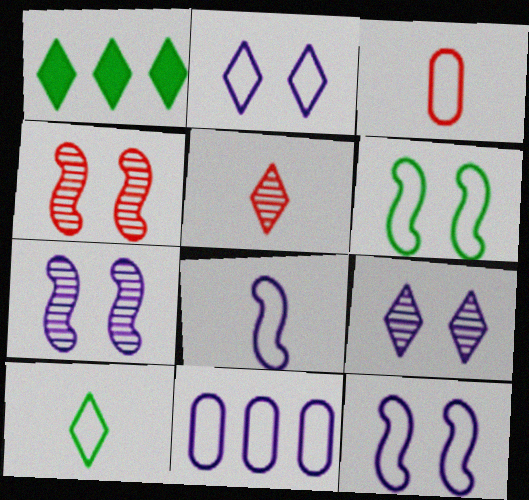[[1, 2, 5], 
[1, 3, 7], 
[2, 8, 11], 
[3, 8, 10]]